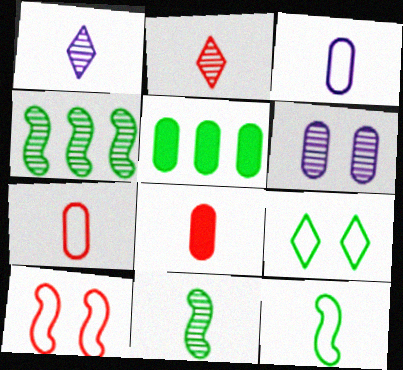[[1, 5, 10], 
[1, 8, 12], 
[2, 4, 6], 
[5, 6, 7], 
[5, 9, 11]]